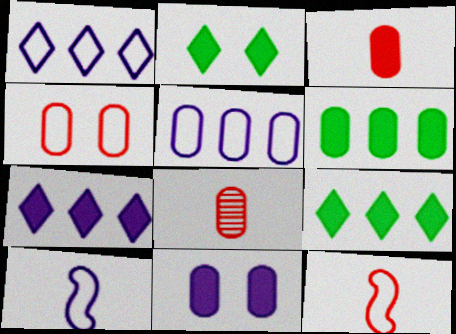[[3, 6, 11]]